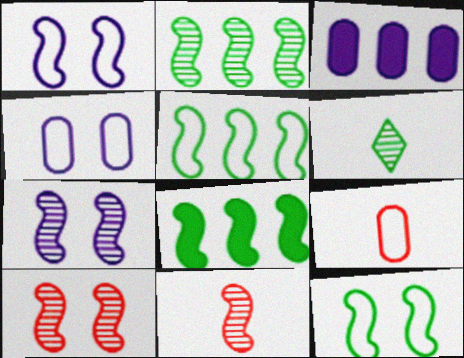[[1, 8, 11], 
[2, 5, 8], 
[2, 7, 11]]